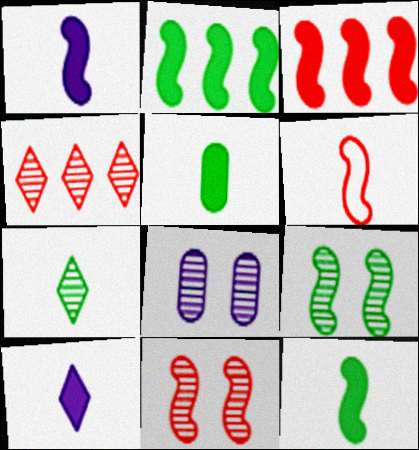[[3, 6, 11]]